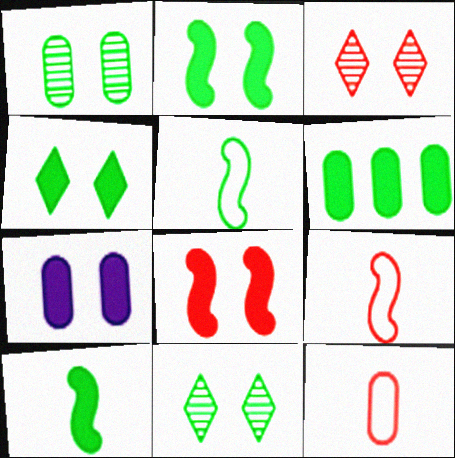[[4, 6, 10], 
[4, 7, 8], 
[5, 6, 11]]